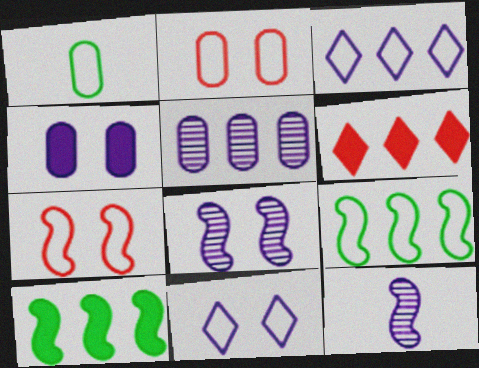[[1, 3, 7], 
[1, 6, 8], 
[3, 4, 12], 
[4, 8, 11], 
[5, 6, 9], 
[7, 10, 12]]